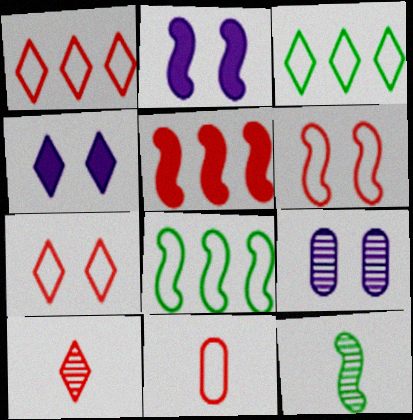[[1, 6, 11], 
[3, 4, 10]]